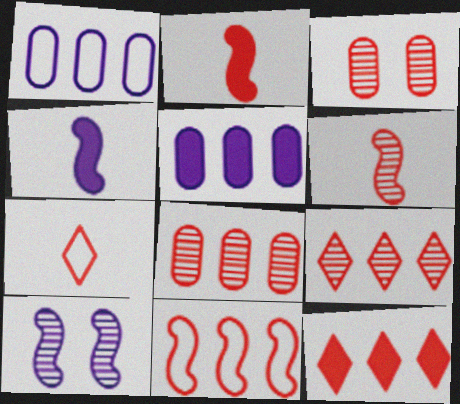[[3, 6, 9], 
[8, 11, 12]]